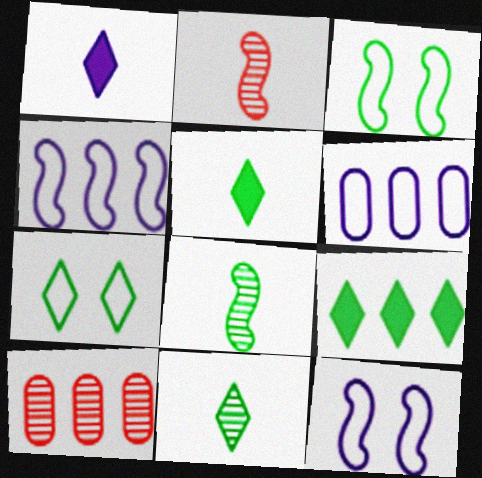[[1, 3, 10], 
[4, 9, 10], 
[5, 10, 12], 
[7, 9, 11]]